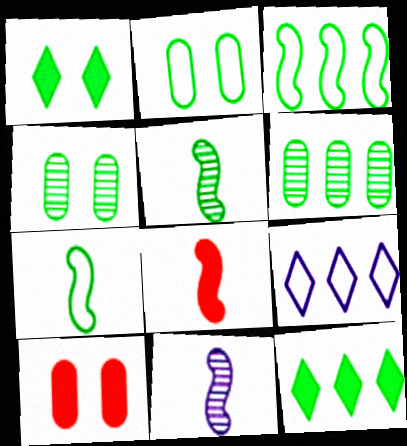[[1, 6, 7], 
[2, 5, 12], 
[3, 6, 12], 
[4, 7, 12], 
[4, 8, 9], 
[5, 9, 10], 
[7, 8, 11]]